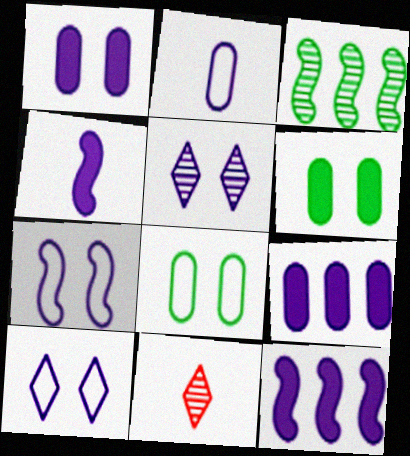[[1, 5, 7], 
[2, 5, 12], 
[8, 11, 12]]